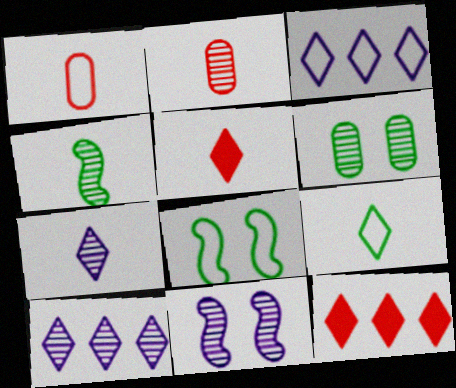[[1, 3, 8], 
[2, 4, 7], 
[5, 7, 9]]